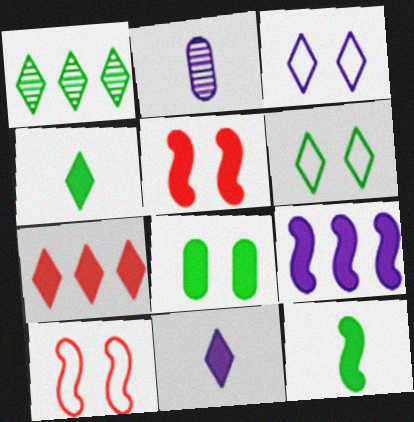[[1, 4, 6], 
[2, 3, 9], 
[5, 9, 12]]